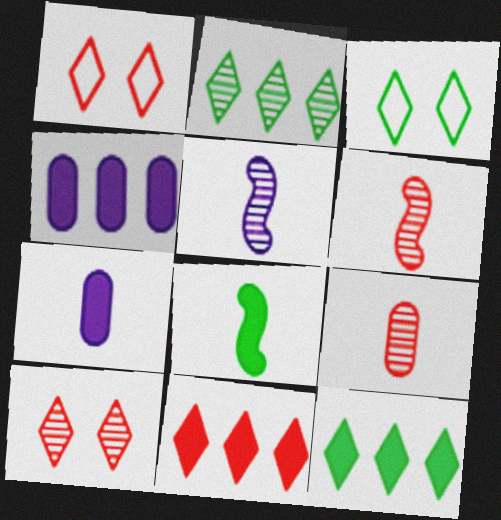[[3, 4, 6]]